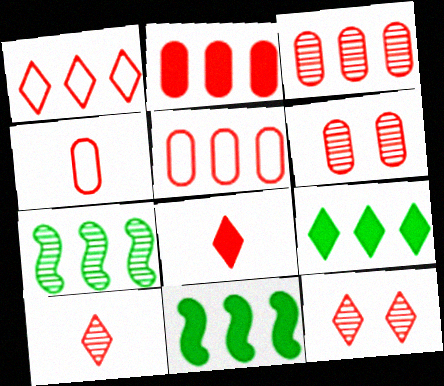[[1, 8, 12], 
[2, 3, 5], 
[2, 4, 6]]